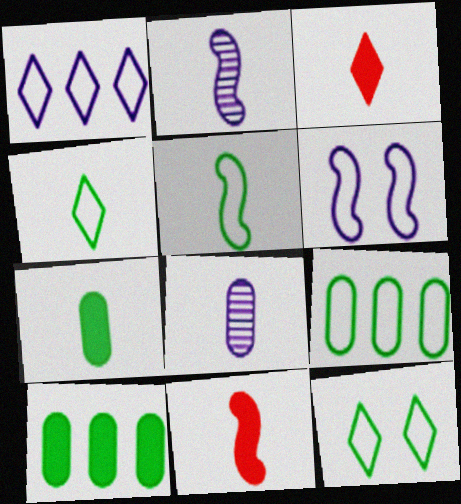[[2, 5, 11], 
[3, 5, 8], 
[4, 8, 11], 
[5, 9, 12]]